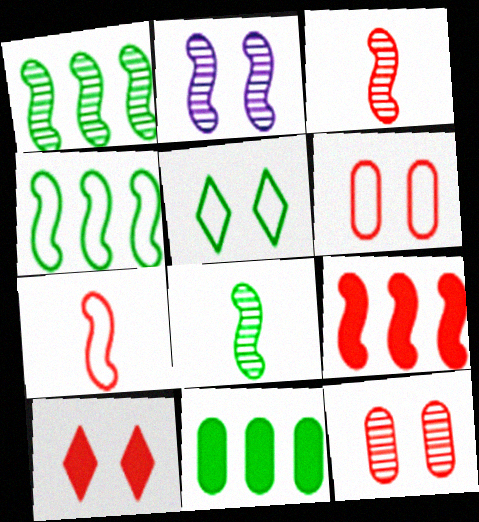[[1, 2, 3], 
[5, 8, 11]]